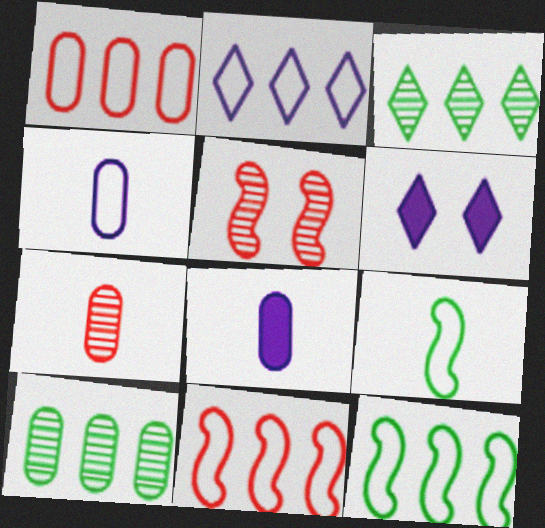[[1, 2, 12], 
[6, 7, 12]]